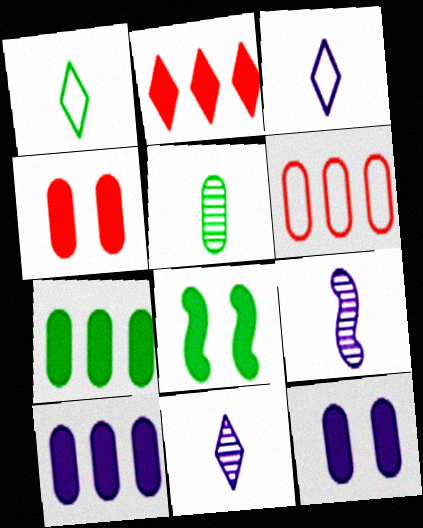[[5, 6, 12], 
[6, 8, 11]]